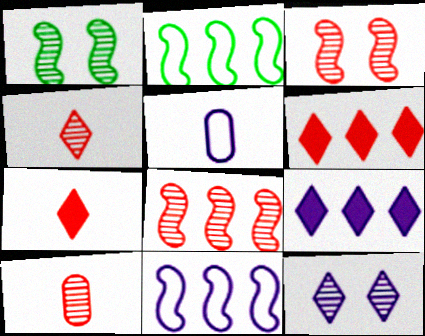[[1, 5, 6]]